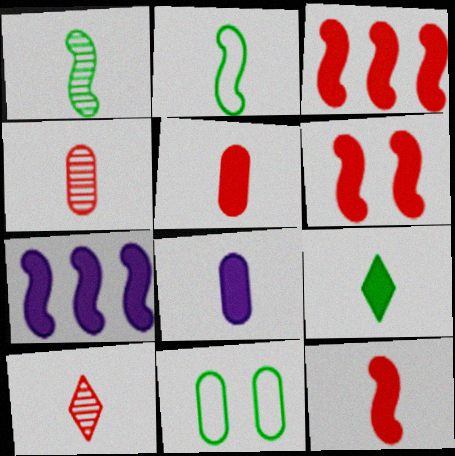[[2, 8, 10], 
[3, 6, 12], 
[7, 10, 11], 
[8, 9, 12]]